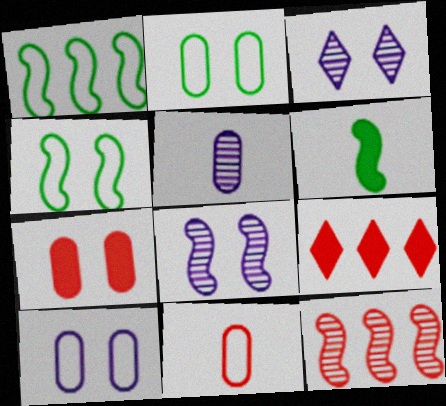[[3, 4, 7], 
[4, 5, 9]]